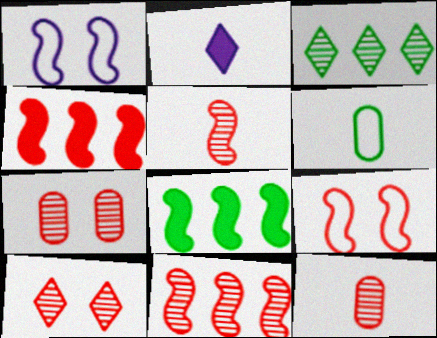[[1, 5, 8], 
[2, 5, 6], 
[4, 5, 9], 
[10, 11, 12]]